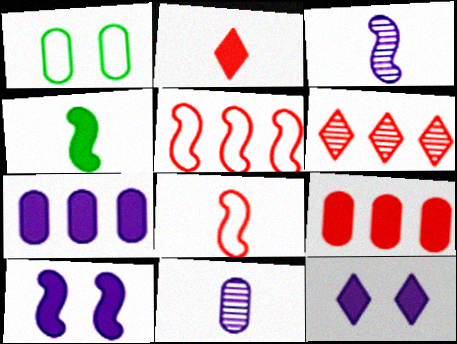[[1, 9, 11], 
[3, 4, 8], 
[4, 9, 12], 
[5, 6, 9]]